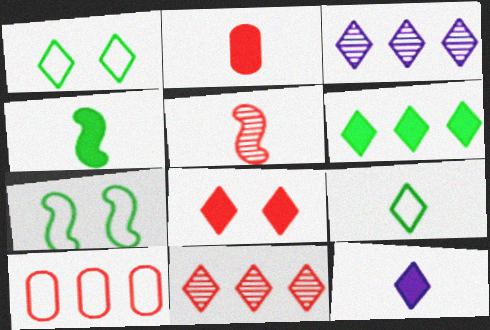[[1, 11, 12], 
[2, 3, 7], 
[2, 4, 12], 
[3, 8, 9], 
[5, 8, 10], 
[6, 8, 12]]